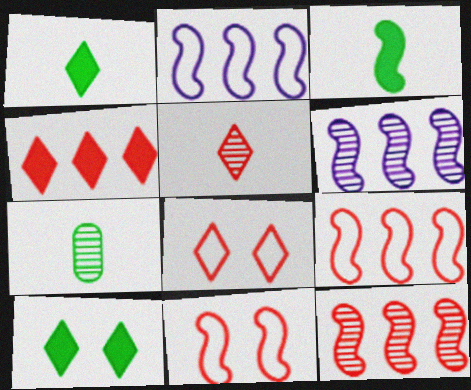[[3, 6, 11], 
[4, 5, 8]]